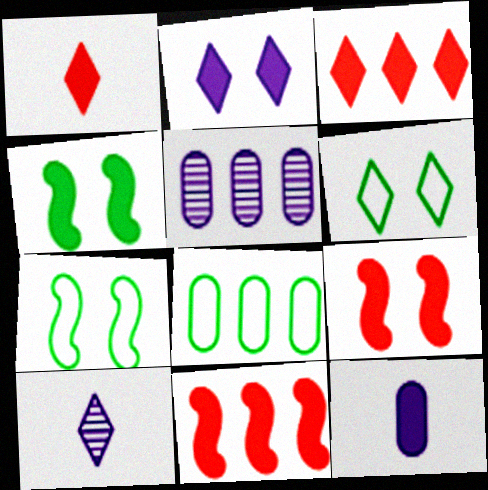[[1, 5, 7], 
[3, 4, 12], 
[3, 6, 10], 
[8, 9, 10]]